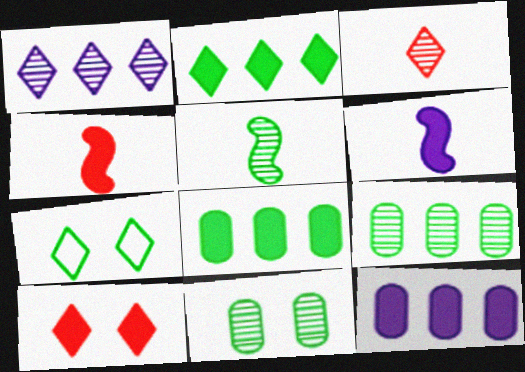[[5, 7, 8], 
[6, 8, 10]]